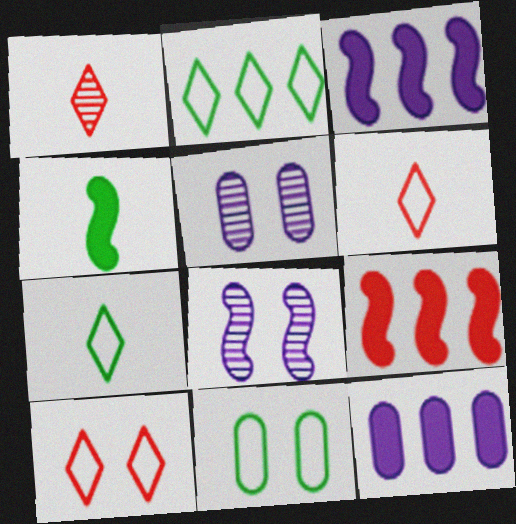[[1, 3, 11], 
[5, 7, 9]]